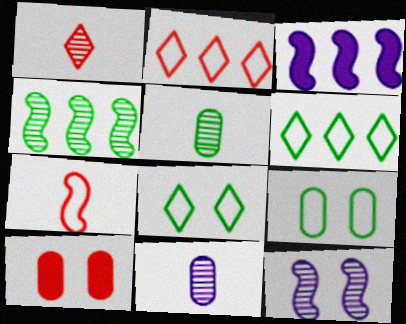[[1, 3, 9], 
[8, 10, 12]]